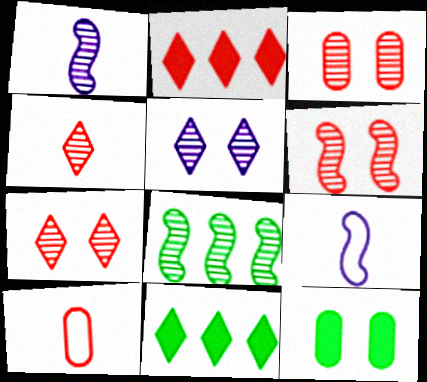[[1, 6, 8], 
[2, 6, 10], 
[3, 6, 7], 
[3, 9, 11]]